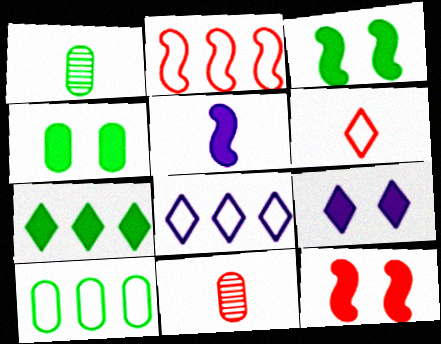[[1, 2, 9], 
[1, 4, 10], 
[1, 5, 6], 
[1, 8, 12], 
[2, 8, 10], 
[3, 8, 11], 
[4, 9, 12]]